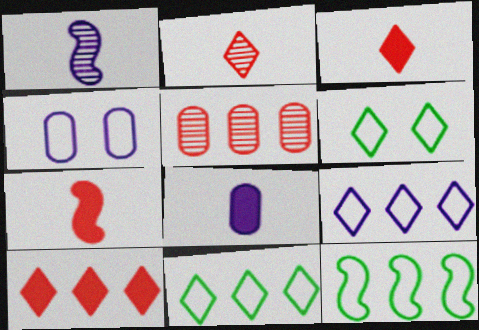[]